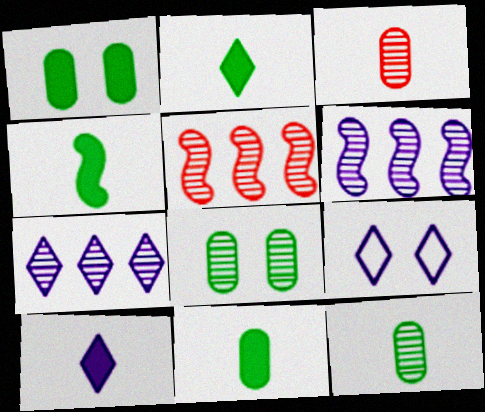[[2, 4, 11], 
[5, 9, 11], 
[7, 9, 10]]